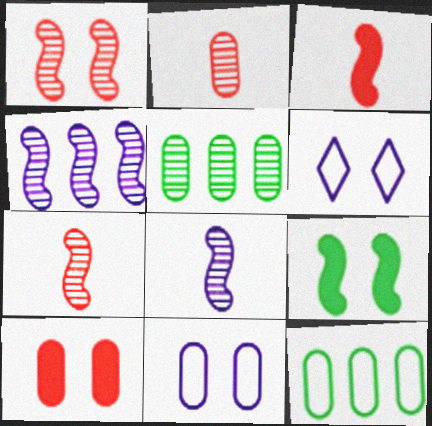[[3, 5, 6]]